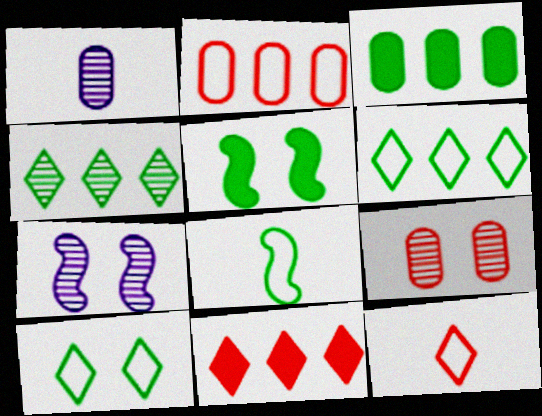[[3, 7, 12]]